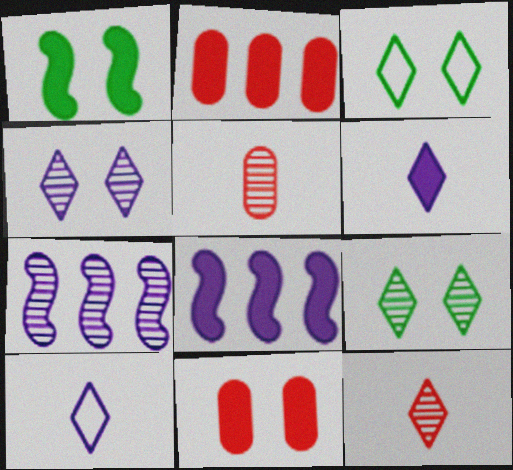[[1, 2, 6], 
[3, 5, 8], 
[5, 7, 9]]